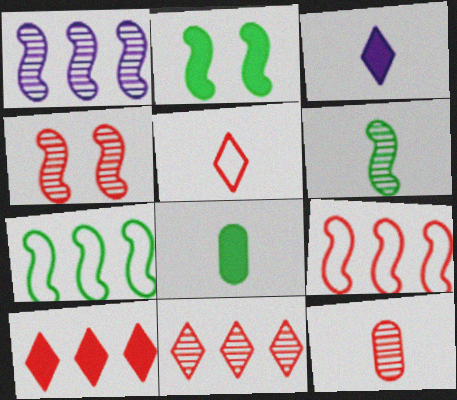[[1, 4, 6], 
[2, 6, 7], 
[4, 11, 12]]